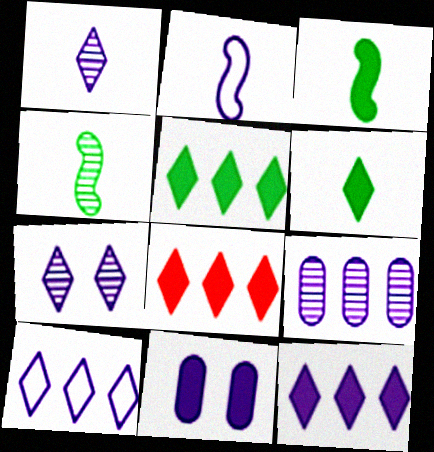[[3, 8, 11], 
[5, 8, 12]]